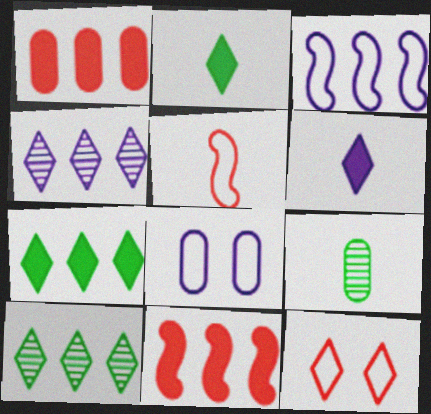[[1, 3, 10], 
[1, 8, 9], 
[2, 4, 12], 
[5, 6, 9], 
[6, 10, 12]]